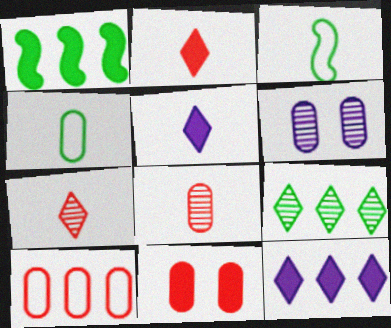[[1, 5, 11], 
[3, 5, 8], 
[8, 10, 11]]